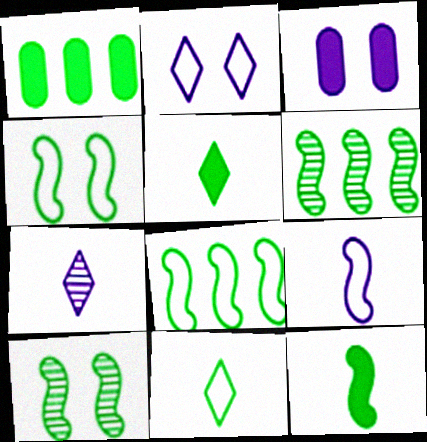[[1, 10, 11], 
[4, 6, 12], 
[8, 10, 12]]